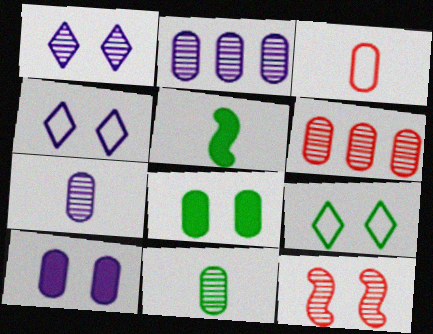[[2, 3, 8], 
[4, 5, 6], 
[4, 8, 12], 
[9, 10, 12]]